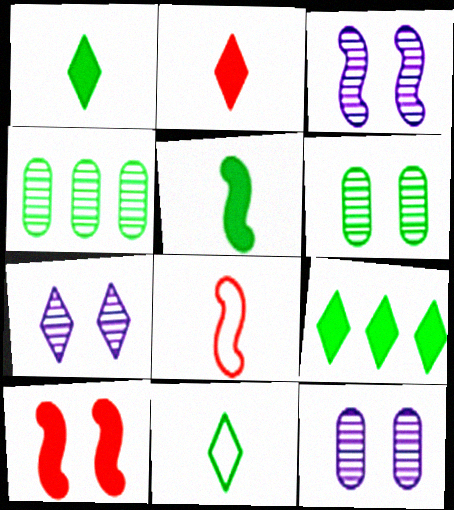[[3, 7, 12], 
[8, 9, 12]]